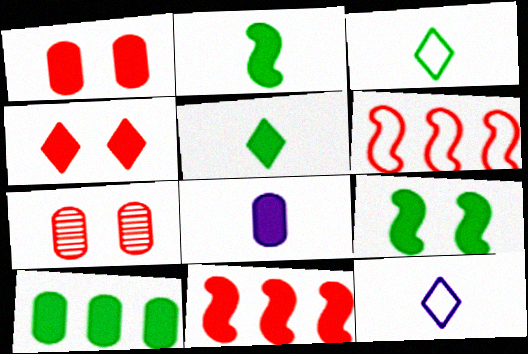[[1, 8, 10], 
[5, 9, 10]]